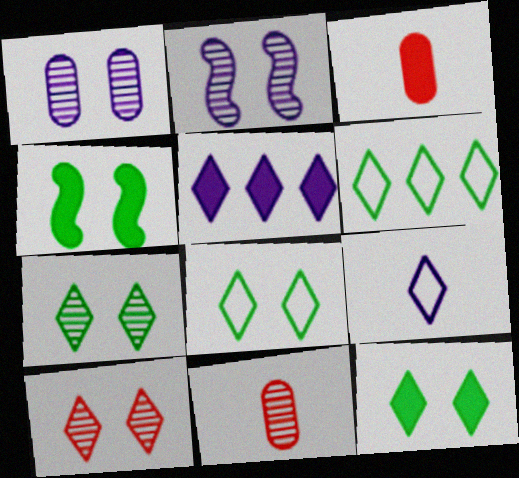[[2, 3, 6], 
[3, 4, 5], 
[7, 8, 12]]